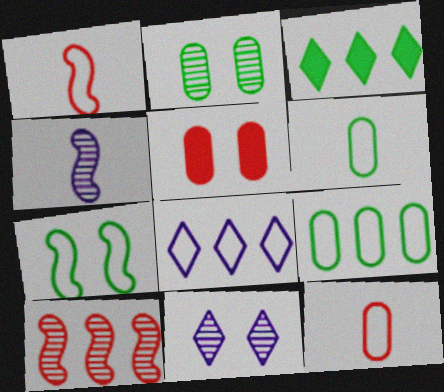[[5, 7, 11], 
[7, 8, 12]]